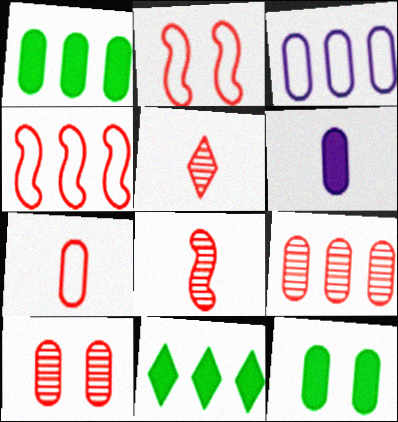[[1, 3, 9]]